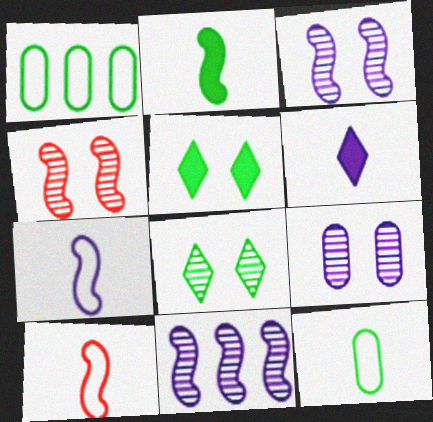[[1, 2, 8], 
[1, 4, 6], 
[4, 8, 9]]